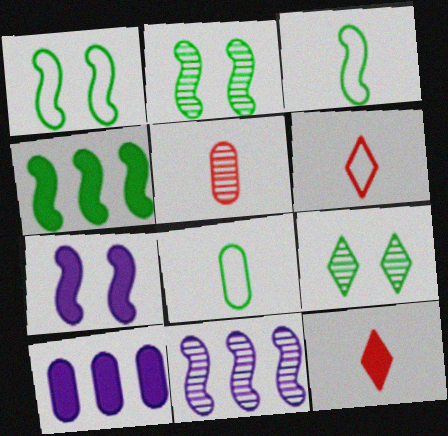[[2, 3, 4], 
[2, 6, 10], 
[4, 8, 9], 
[5, 9, 11]]